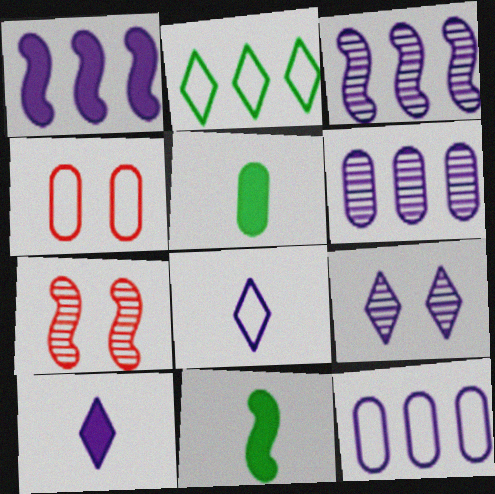[[4, 5, 6]]